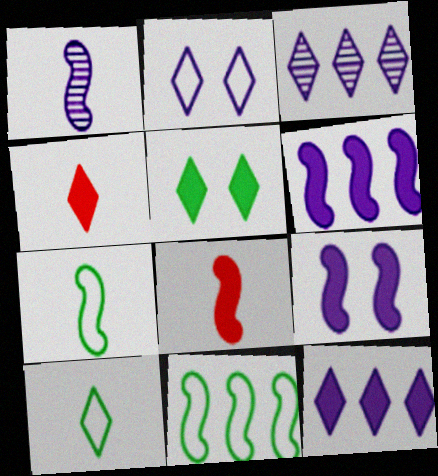[[1, 7, 8], 
[4, 5, 12]]